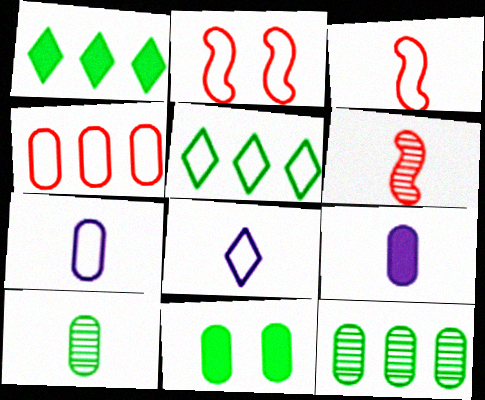[[2, 5, 7]]